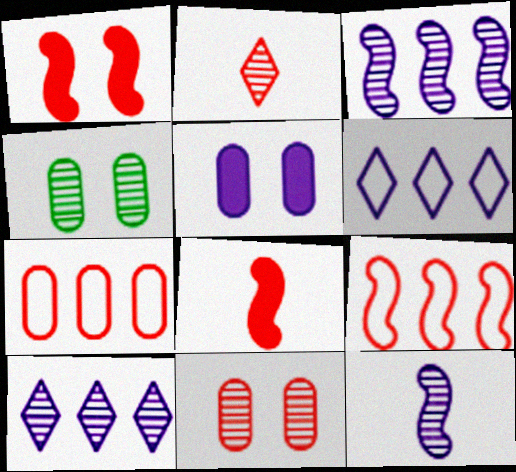[[1, 2, 7], 
[2, 3, 4], 
[4, 6, 8], 
[5, 6, 12]]